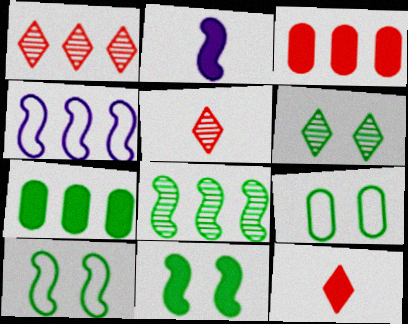[[1, 2, 9], 
[1, 4, 7], 
[6, 9, 11]]